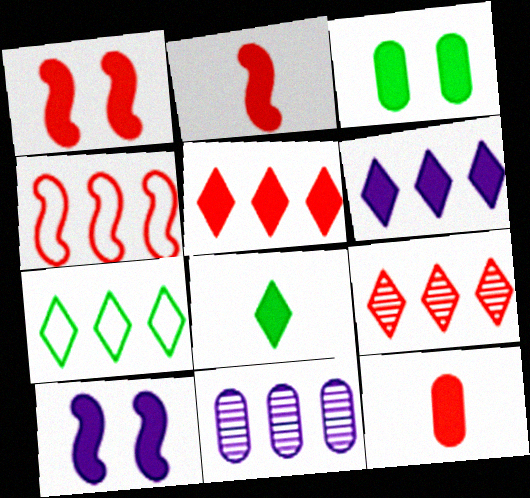[[1, 5, 12], 
[2, 3, 6], 
[6, 7, 9]]